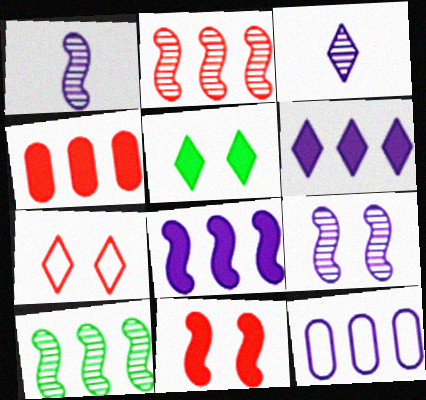[]